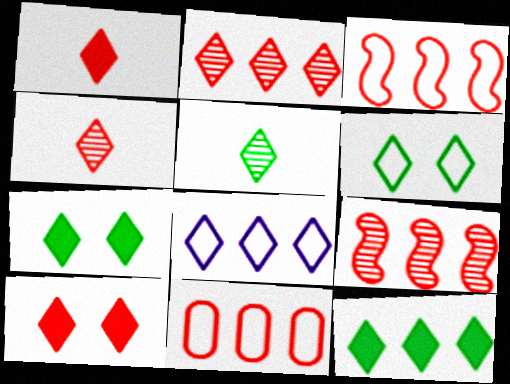[[2, 8, 12], 
[4, 7, 8], 
[5, 6, 12], 
[5, 8, 10]]